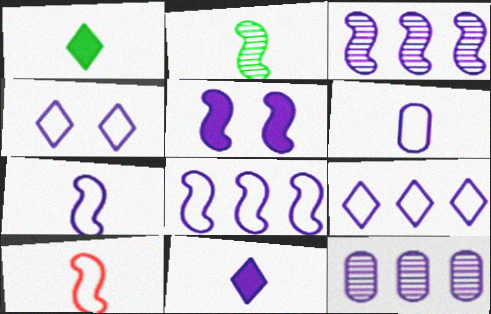[[3, 5, 7], 
[4, 6, 8]]